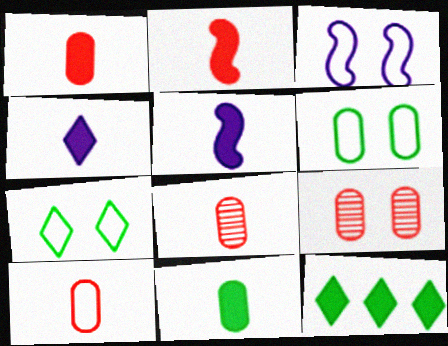[[1, 8, 10], 
[2, 4, 11], 
[3, 8, 12]]